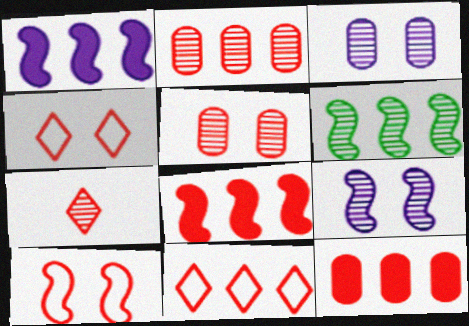[[2, 8, 11], 
[3, 6, 7], 
[7, 10, 12]]